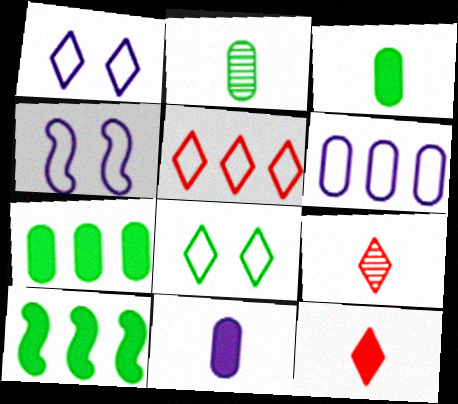[[2, 8, 10], 
[4, 7, 9]]